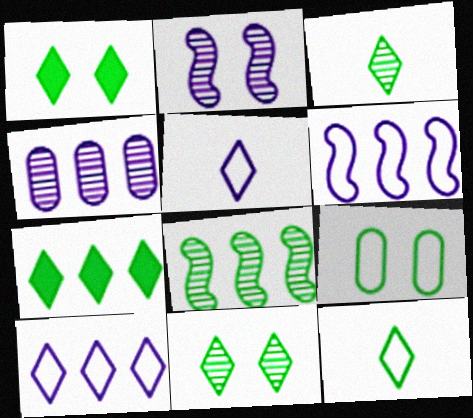[[7, 11, 12]]